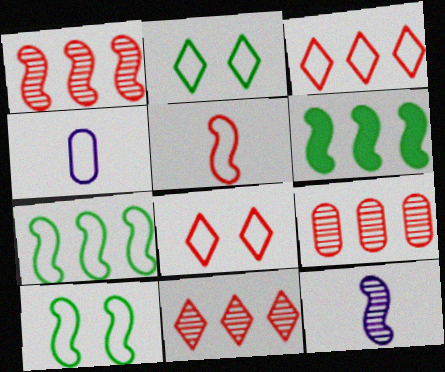[[1, 9, 11], 
[3, 4, 10], 
[4, 7, 8]]